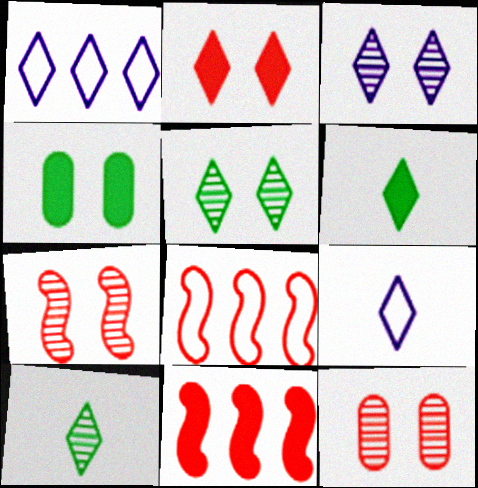[[1, 2, 10]]